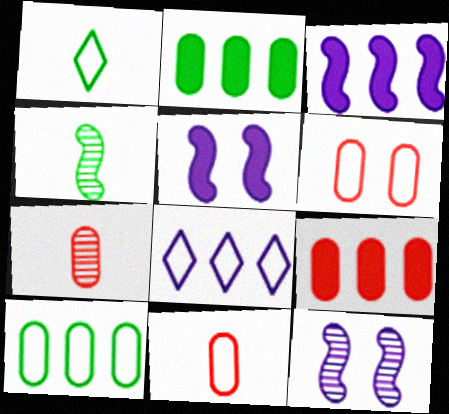[[1, 9, 12], 
[6, 7, 9]]